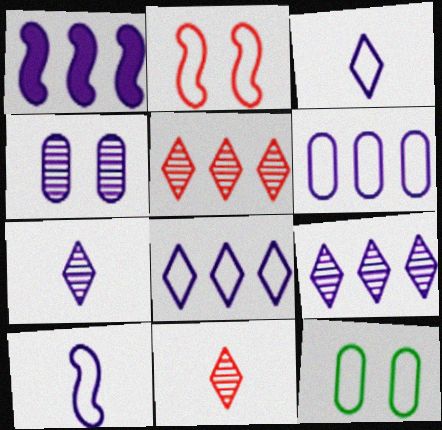[[1, 3, 4], 
[1, 6, 9], 
[1, 11, 12]]